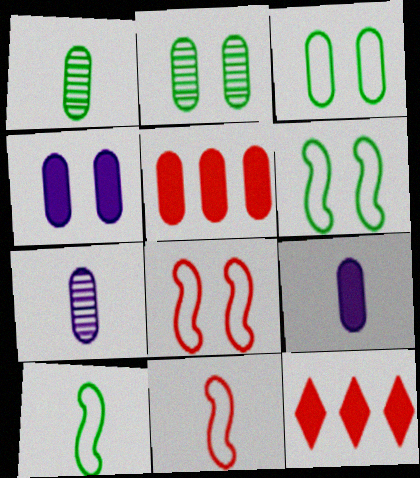[[3, 5, 7], 
[6, 7, 12]]